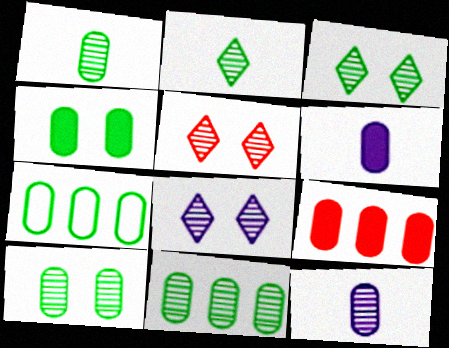[[1, 4, 7], 
[1, 10, 11], 
[3, 5, 8], 
[4, 6, 9]]